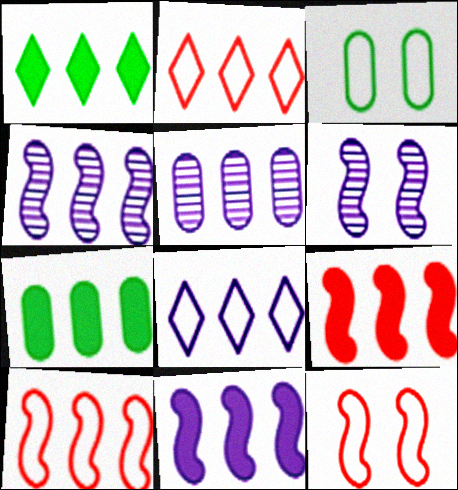[[1, 5, 10], 
[2, 4, 7], 
[5, 8, 11]]